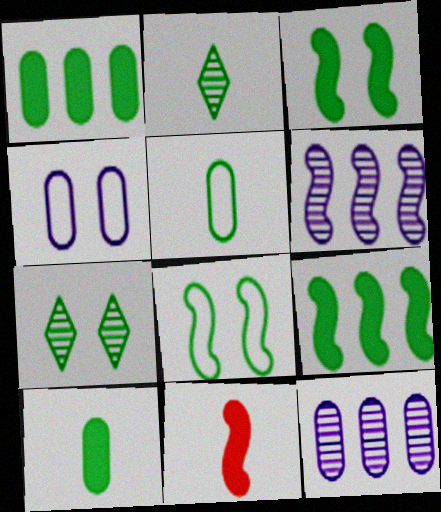[[1, 2, 8], 
[5, 7, 9], 
[6, 8, 11]]